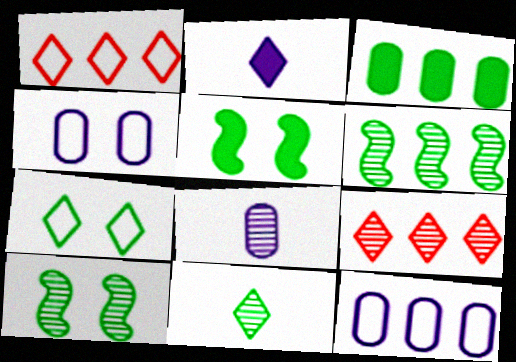[[1, 5, 8], 
[2, 7, 9], 
[8, 9, 10]]